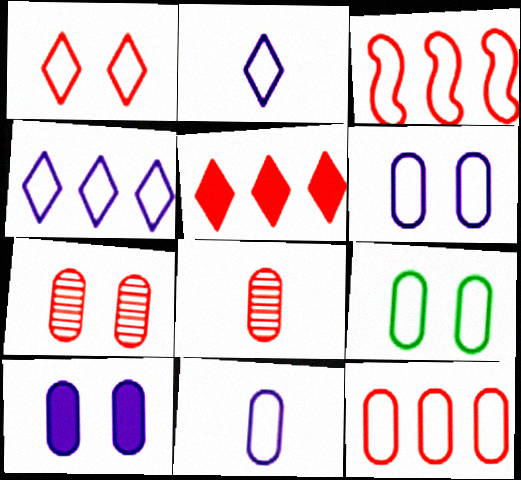[[2, 3, 9], 
[7, 9, 10], 
[9, 11, 12]]